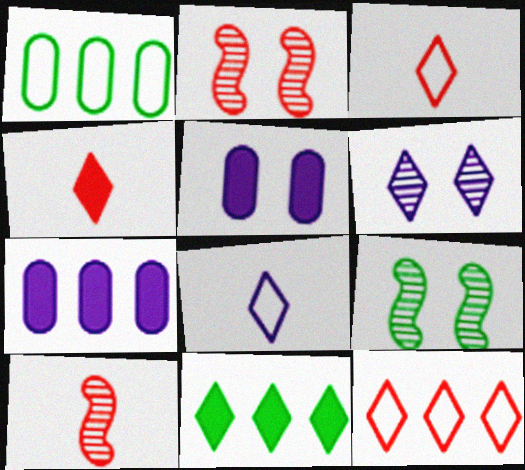[[3, 6, 11], 
[3, 7, 9]]